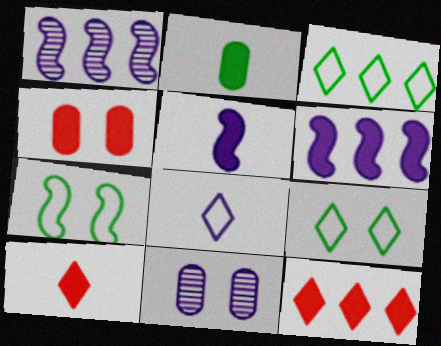[[2, 5, 10], 
[6, 8, 11]]